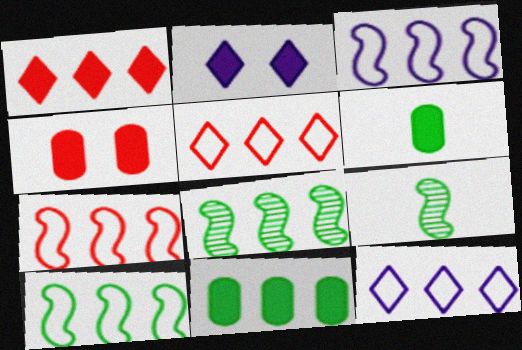[[3, 7, 10], 
[4, 9, 12]]